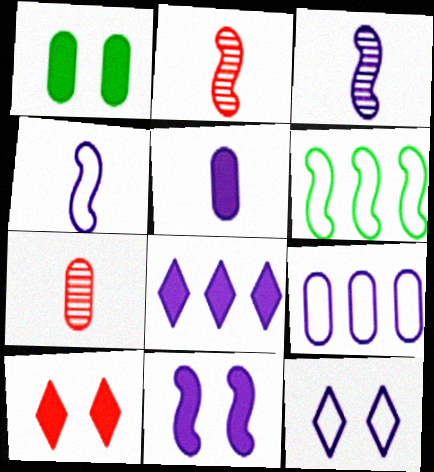[[1, 7, 9], 
[1, 10, 11], 
[2, 6, 11], 
[4, 9, 12], 
[5, 8, 11]]